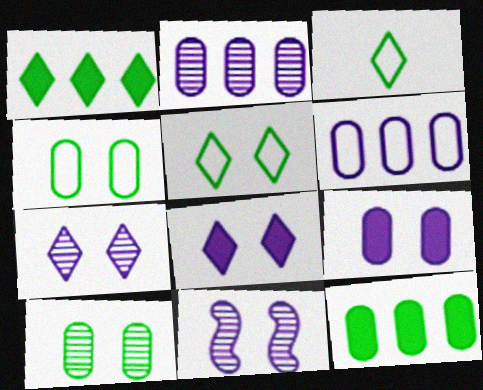[]